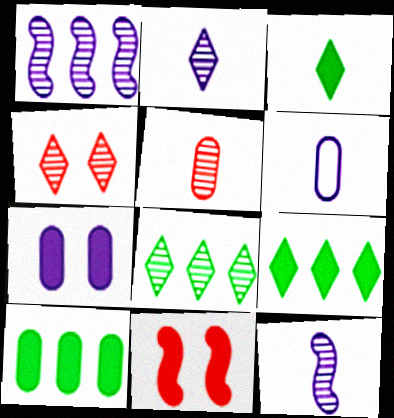[[2, 4, 8], 
[6, 8, 11]]